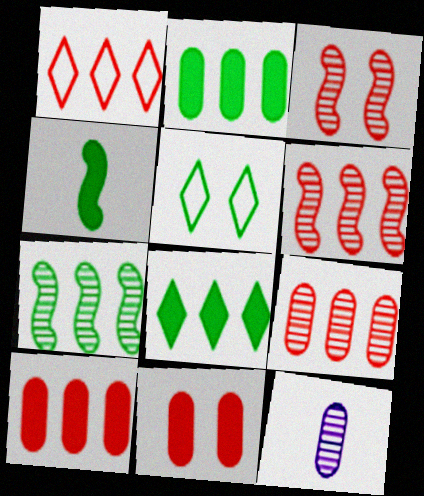[[1, 6, 10]]